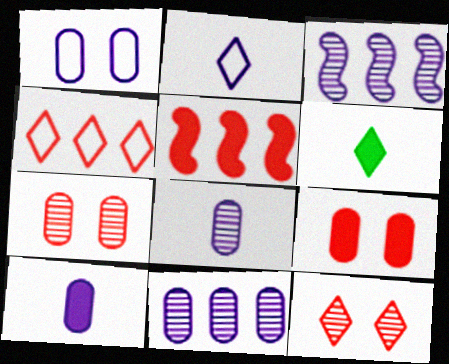[[1, 10, 11]]